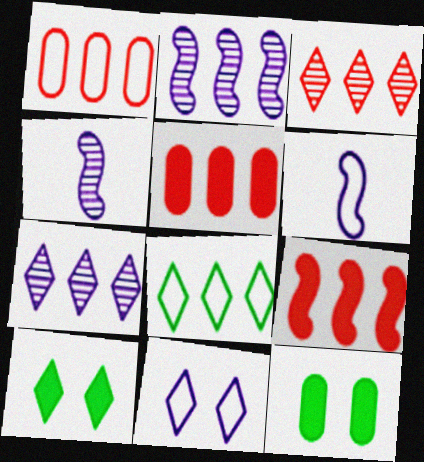[[1, 3, 9], 
[1, 4, 10], 
[2, 5, 8], 
[3, 6, 12]]